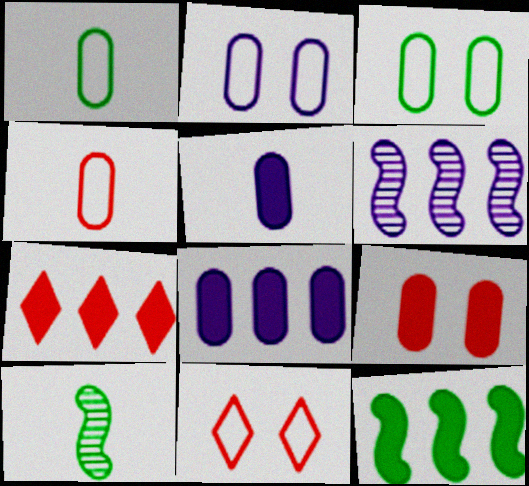[[2, 7, 10], 
[7, 8, 12], 
[8, 10, 11]]